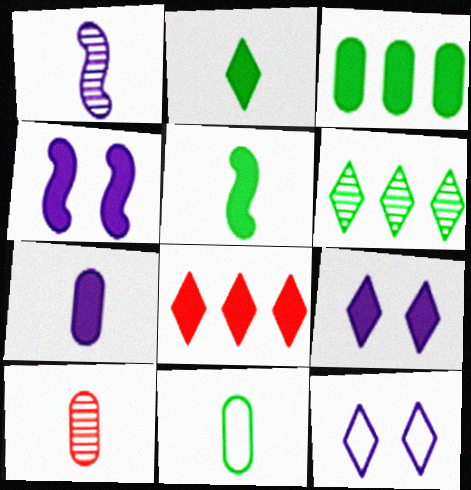[[2, 8, 9], 
[7, 10, 11]]